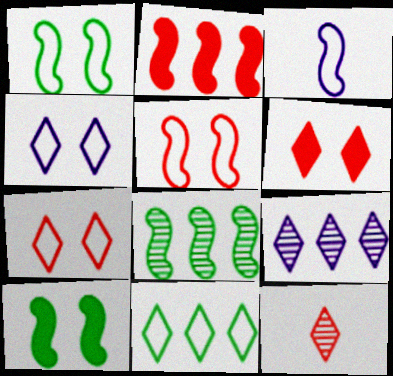[]